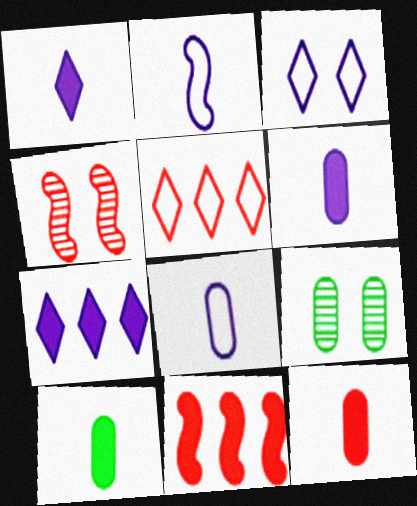[[4, 5, 12], 
[6, 10, 12]]